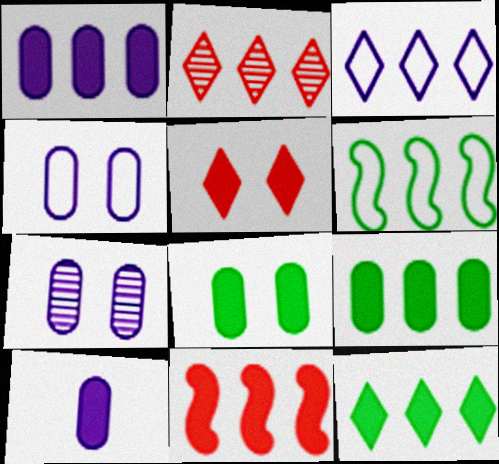[[1, 2, 6], 
[1, 11, 12], 
[2, 3, 12]]